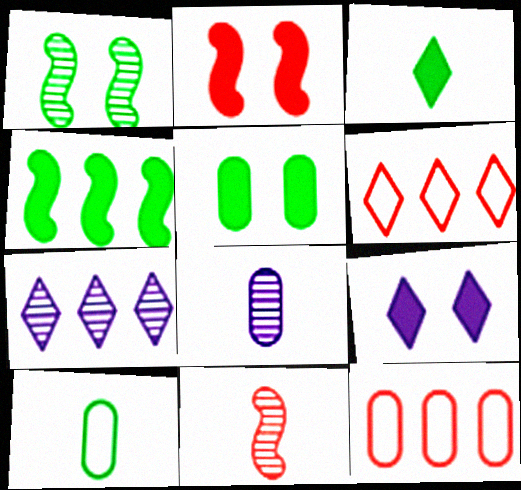[[2, 5, 9], 
[2, 7, 10], 
[3, 4, 5], 
[4, 7, 12], 
[5, 8, 12]]